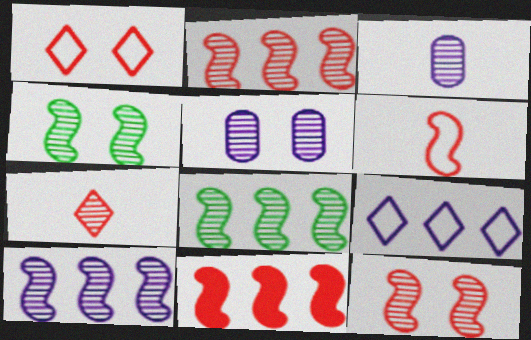[[2, 8, 10], 
[5, 7, 8], 
[6, 11, 12]]